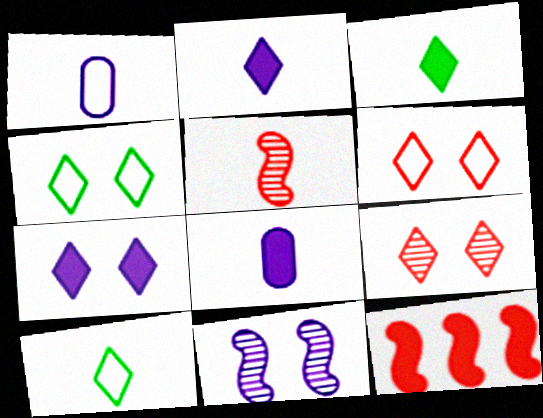[[1, 3, 5], 
[4, 7, 9], 
[5, 8, 10]]